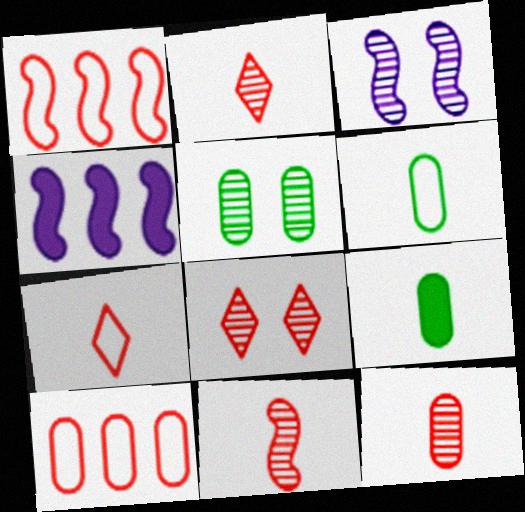[[2, 11, 12], 
[3, 5, 8], 
[4, 5, 7], 
[4, 6, 8]]